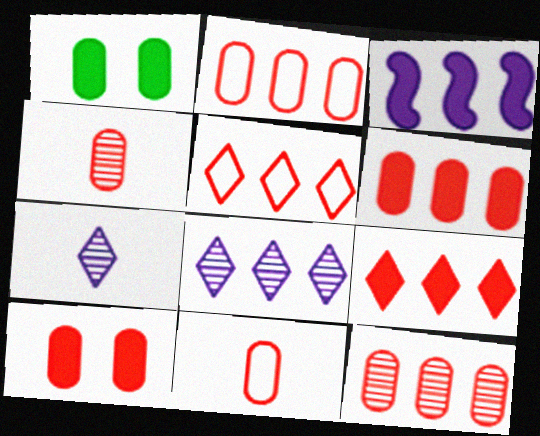[[2, 4, 10], 
[2, 6, 12], 
[10, 11, 12]]